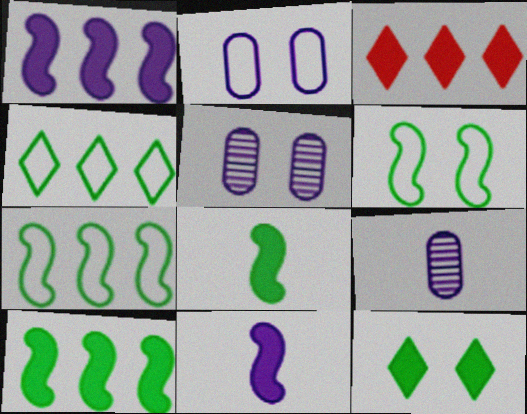[[3, 6, 9]]